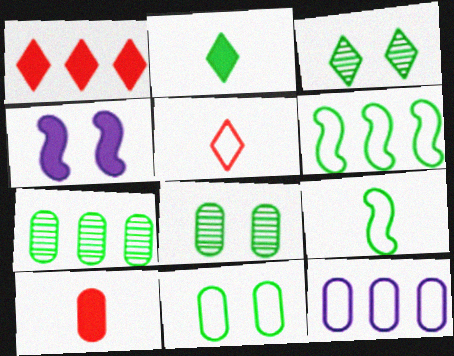[[2, 6, 8], 
[4, 5, 7], 
[8, 10, 12]]